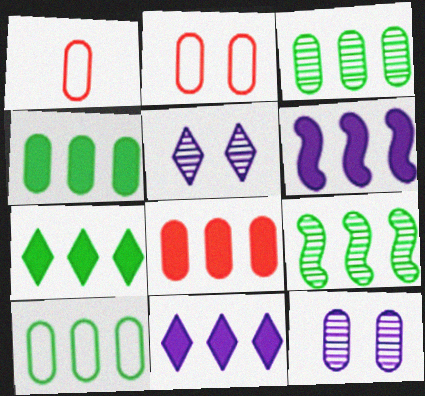[[1, 4, 12], 
[3, 4, 10], 
[6, 7, 8], 
[7, 9, 10]]